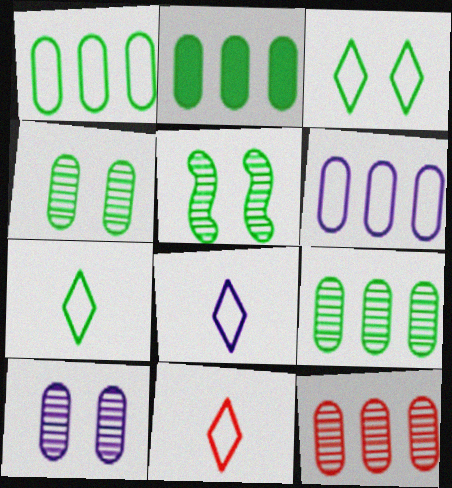[[1, 2, 9], 
[2, 5, 7], 
[2, 6, 12], 
[7, 8, 11]]